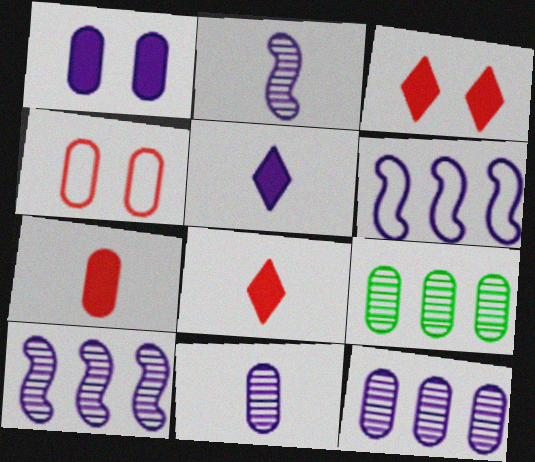[]